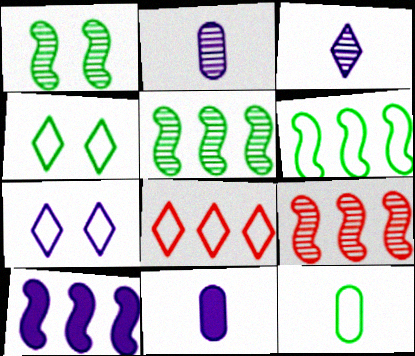[[1, 8, 11], 
[2, 7, 10], 
[4, 6, 12], 
[4, 9, 11], 
[6, 9, 10]]